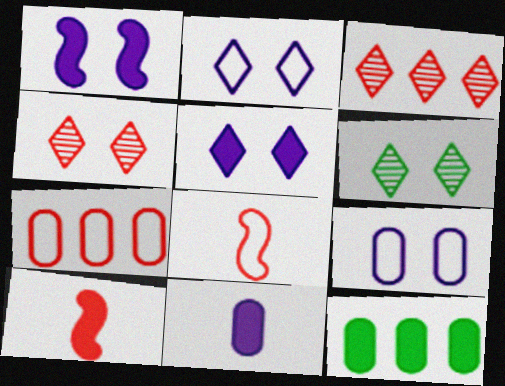[[4, 7, 10], 
[5, 10, 12]]